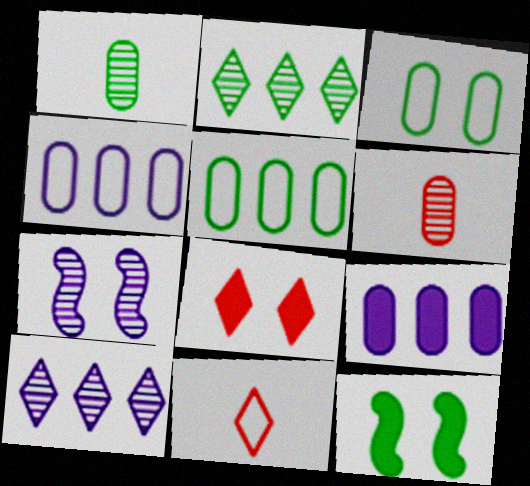[[2, 6, 7], 
[3, 6, 9], 
[3, 7, 8]]